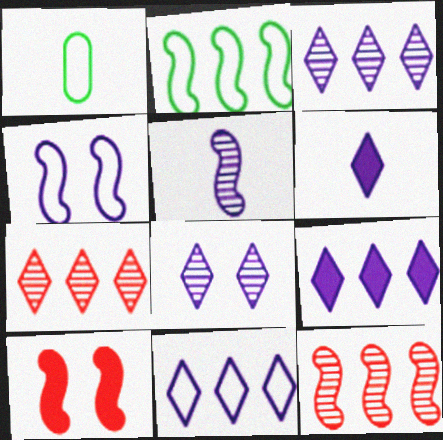[[1, 3, 10], 
[2, 5, 10], 
[3, 9, 11], 
[6, 8, 11]]